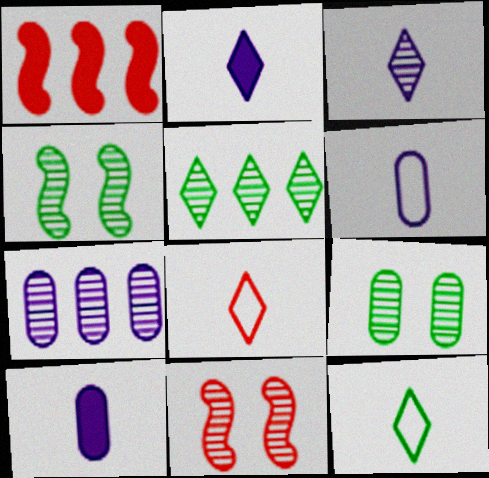[]